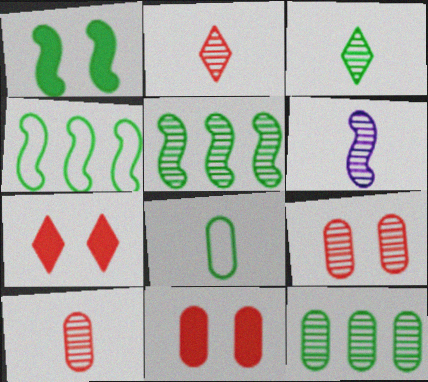[[3, 6, 10]]